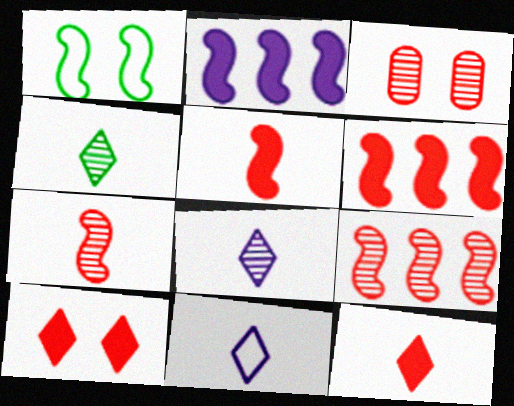[[1, 2, 7], 
[4, 11, 12]]